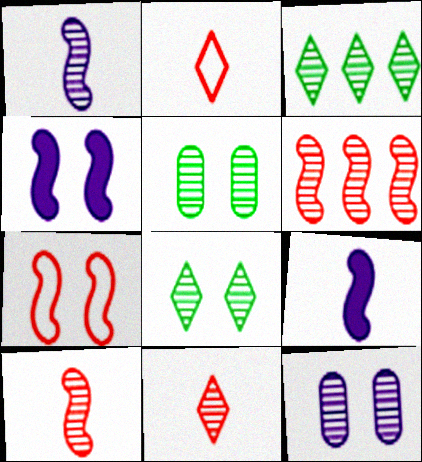[[3, 10, 12]]